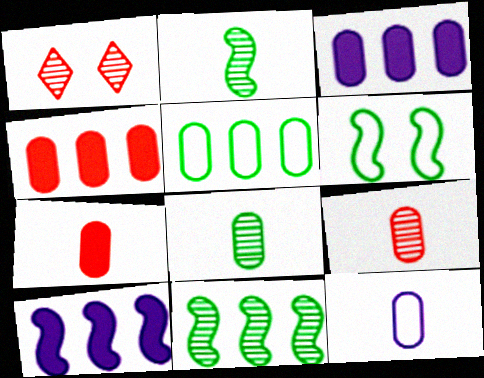[[7, 8, 12]]